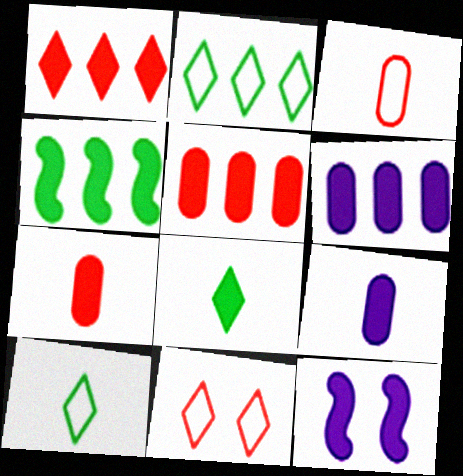[[1, 4, 6], 
[5, 8, 12]]